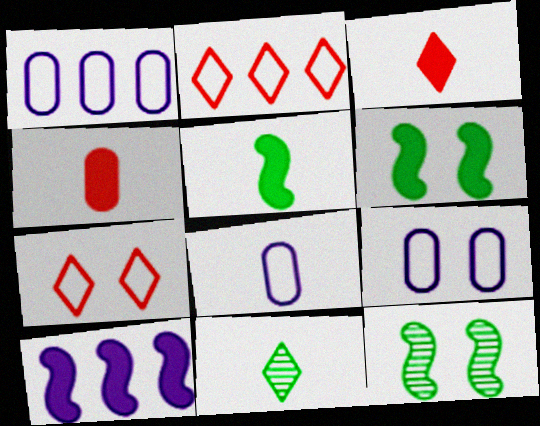[[1, 3, 12], 
[1, 8, 9]]